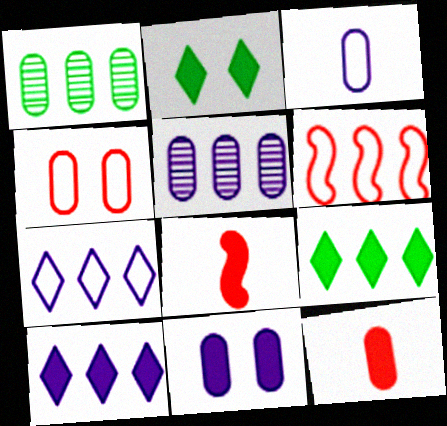[[1, 6, 10], 
[3, 5, 11], 
[5, 6, 9], 
[8, 9, 11]]